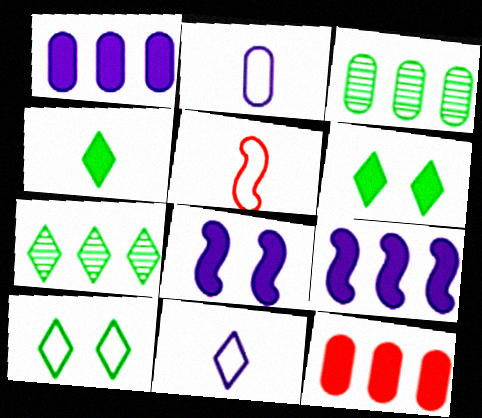[[4, 7, 10], 
[4, 8, 12]]